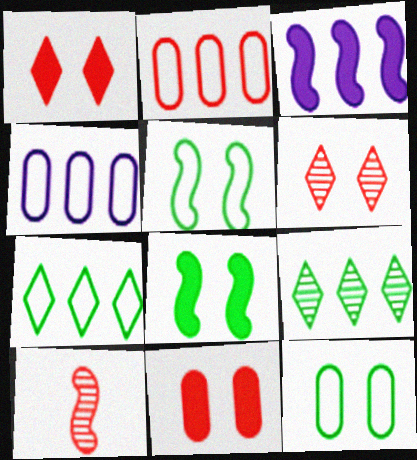[[1, 2, 10], 
[2, 3, 9], 
[3, 5, 10]]